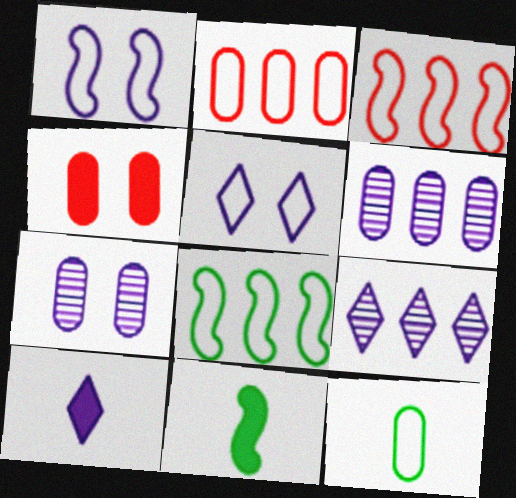[[1, 6, 10], 
[3, 5, 12], 
[4, 6, 12], 
[5, 9, 10]]